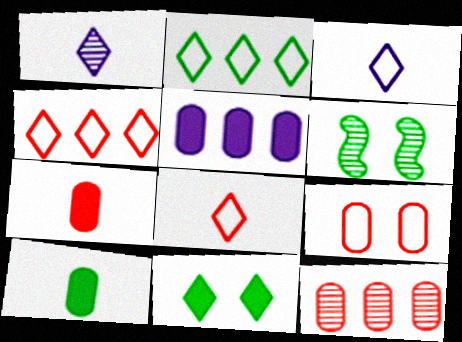[[1, 4, 11], 
[1, 6, 12], 
[2, 6, 10], 
[5, 6, 8], 
[7, 9, 12]]